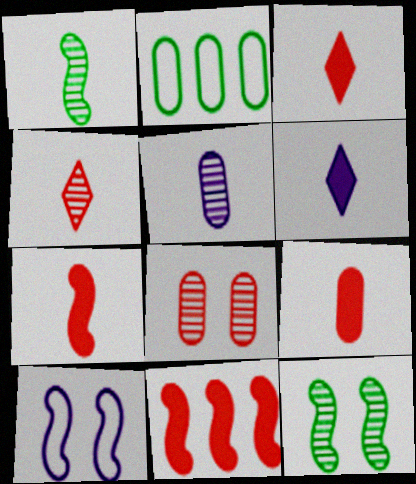[[1, 4, 5], 
[1, 10, 11], 
[3, 7, 9]]